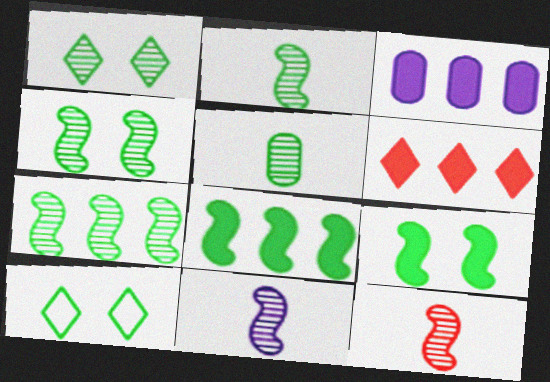[[1, 5, 7], 
[2, 4, 7], 
[2, 11, 12], 
[3, 6, 8], 
[3, 10, 12], 
[5, 8, 10]]